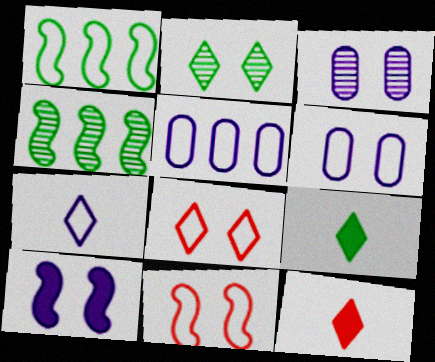[[1, 3, 12], 
[4, 6, 12]]